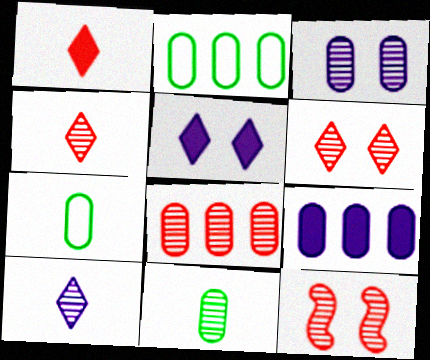[[2, 8, 9], 
[3, 8, 11], 
[4, 8, 12]]